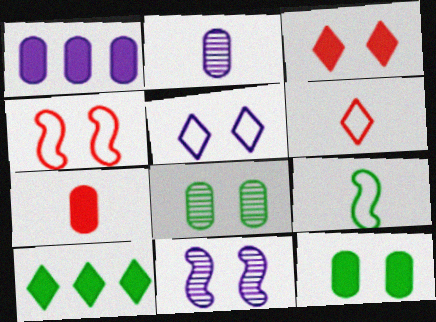[[1, 7, 12], 
[2, 4, 10], 
[8, 9, 10]]